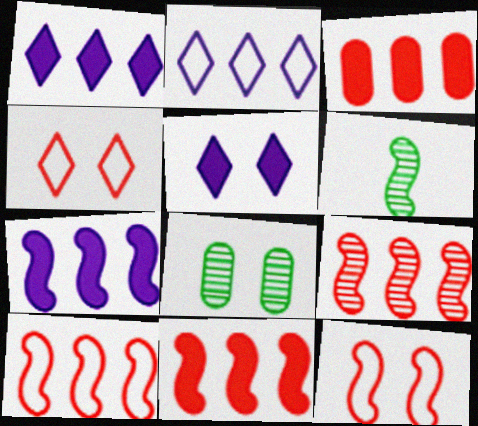[[5, 8, 12], 
[6, 7, 12], 
[9, 10, 11]]